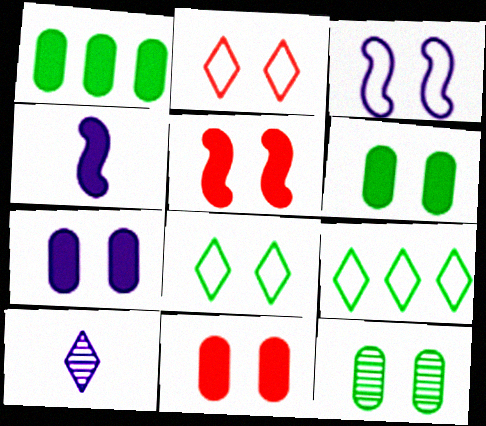[[6, 7, 11]]